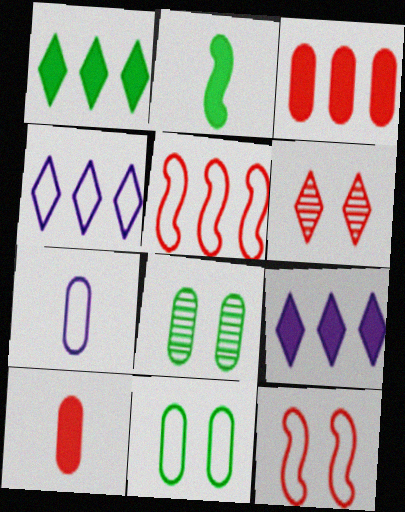[[3, 7, 8], 
[5, 6, 10]]